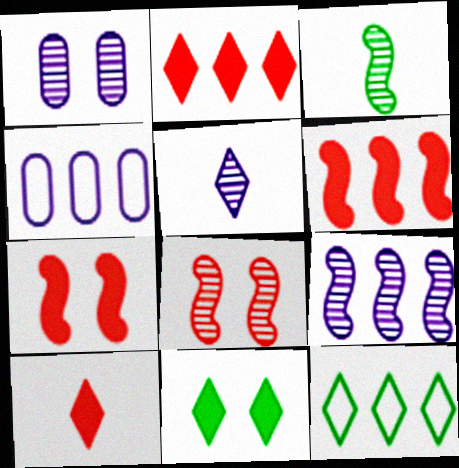[[1, 5, 9], 
[3, 8, 9]]